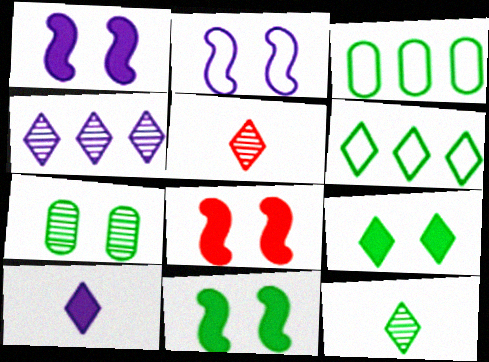[[1, 3, 5], 
[1, 8, 11], 
[3, 11, 12], 
[6, 9, 12]]